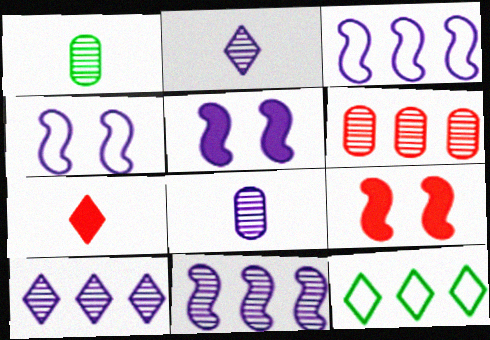[[8, 9, 12]]